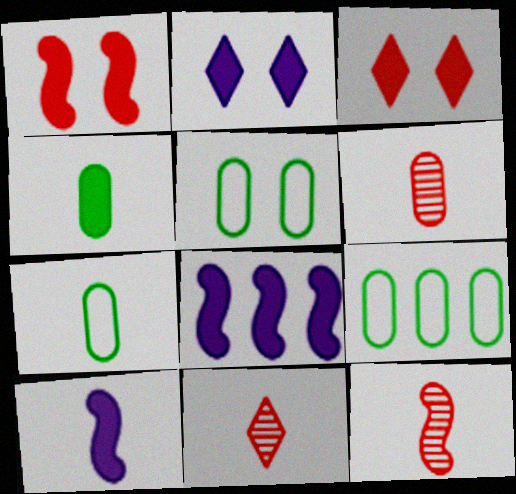[[2, 9, 12], 
[3, 4, 8], 
[5, 7, 9], 
[5, 8, 11], 
[6, 11, 12], 
[7, 10, 11]]